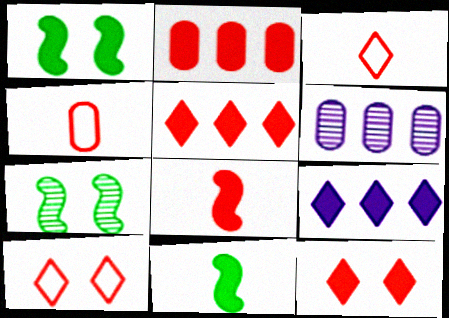[[1, 3, 6], 
[2, 8, 12], 
[4, 7, 9], 
[6, 10, 11]]